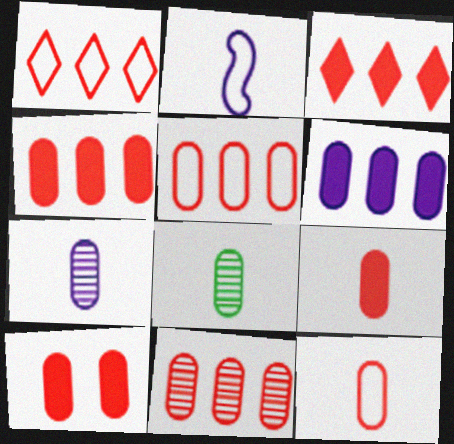[[4, 5, 11], 
[4, 9, 10], 
[10, 11, 12]]